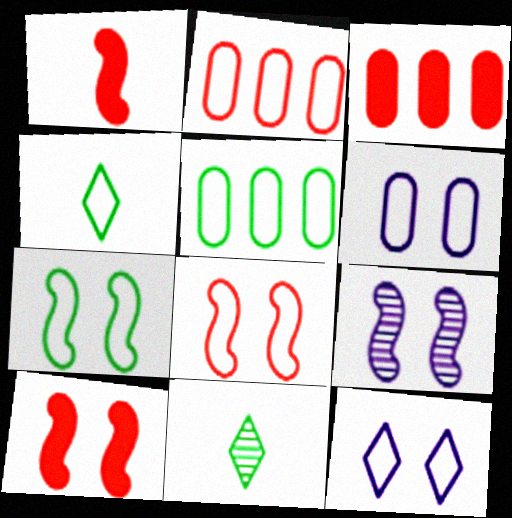[[3, 4, 9], 
[4, 5, 7], 
[7, 9, 10]]